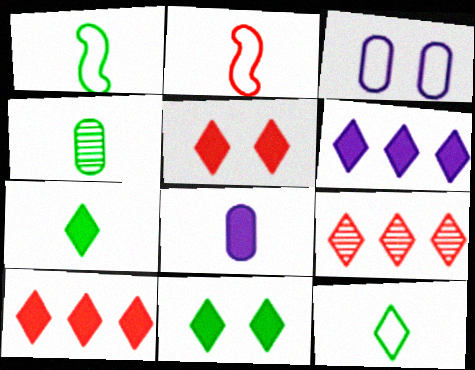[[1, 4, 7], 
[5, 6, 7]]